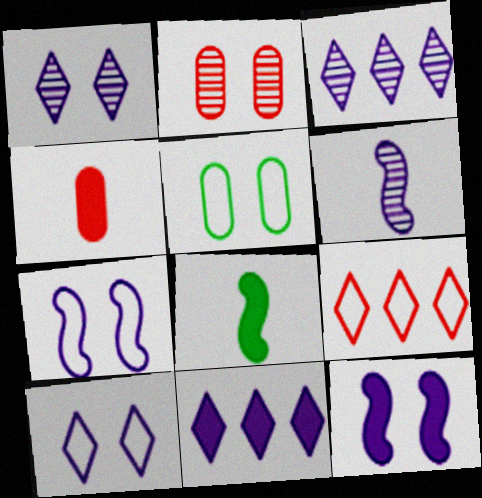[]